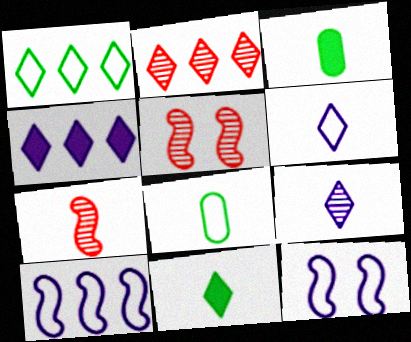[[1, 2, 4], 
[2, 3, 12], 
[3, 6, 7], 
[4, 5, 8]]